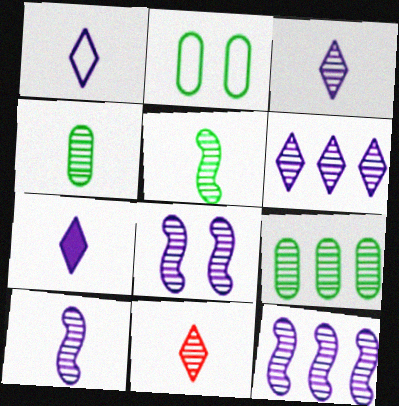[[1, 3, 7], 
[4, 10, 11], 
[8, 9, 11], 
[8, 10, 12]]